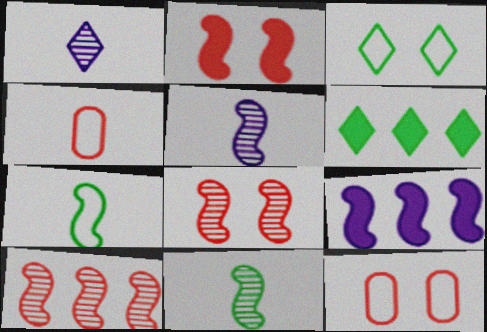[[5, 6, 12], 
[7, 8, 9]]